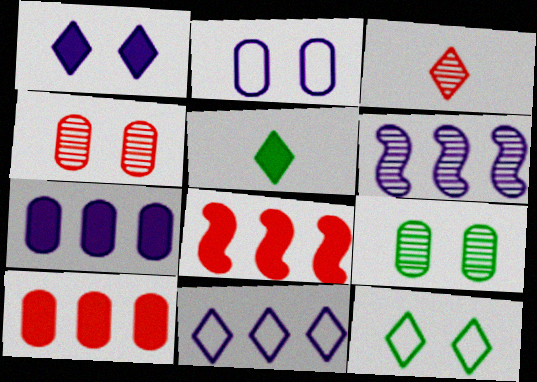[[3, 6, 9], 
[6, 7, 11]]